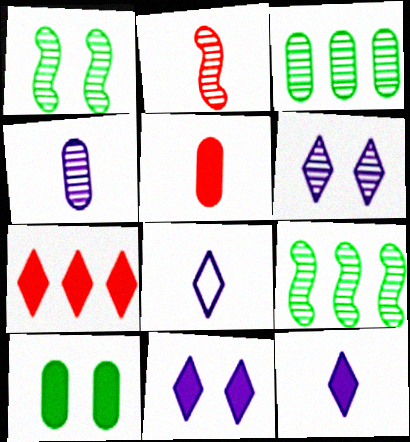[[2, 3, 6]]